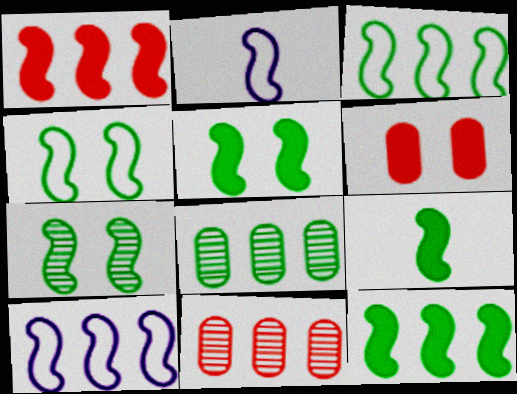[[1, 2, 7], 
[3, 7, 9], 
[4, 5, 7], 
[5, 9, 12]]